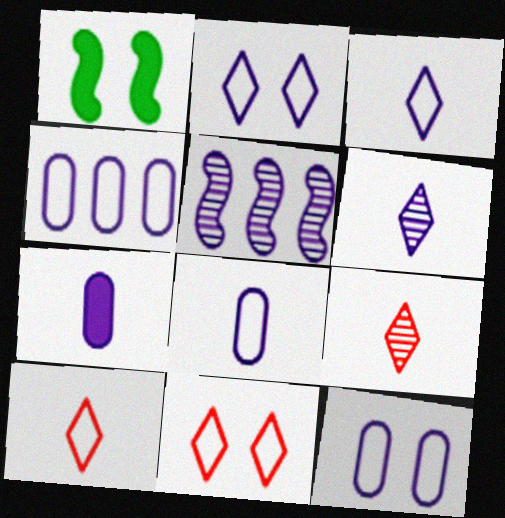[[1, 4, 9], 
[2, 5, 7], 
[4, 8, 12]]